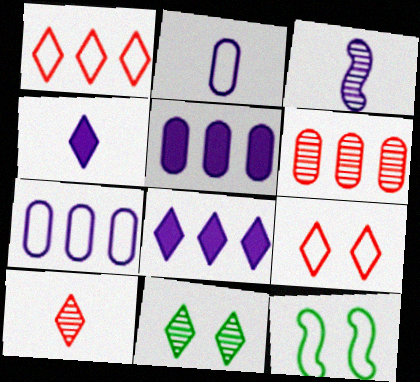[[1, 2, 12], 
[1, 4, 11], 
[2, 3, 4], 
[3, 6, 11], 
[4, 6, 12], 
[5, 10, 12]]